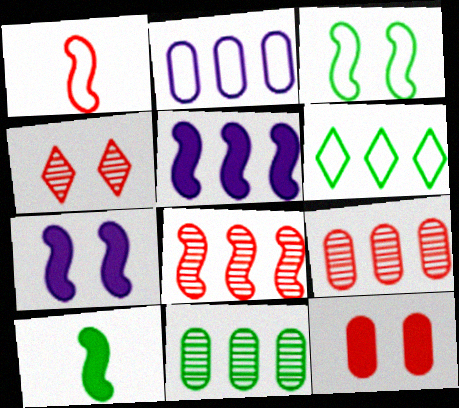[[2, 4, 10], 
[5, 6, 9]]